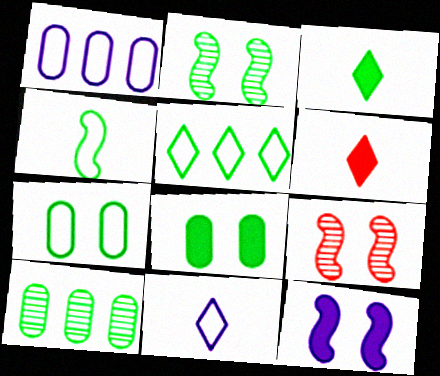[[1, 2, 6], 
[1, 3, 9], 
[4, 5, 7]]